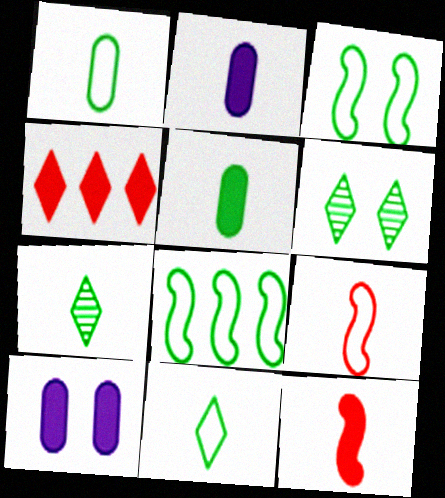[[2, 7, 9], 
[5, 6, 8]]